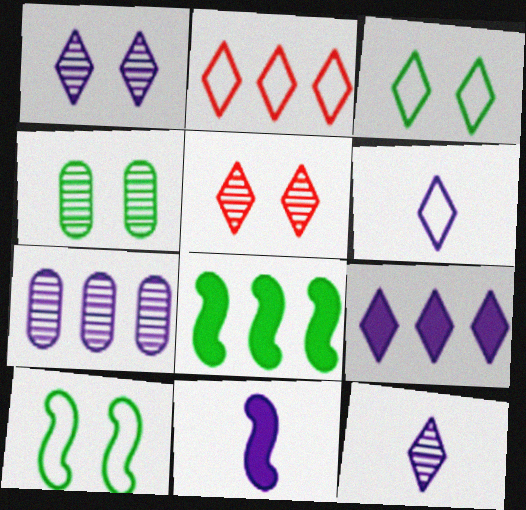[[1, 6, 9], 
[2, 3, 6], 
[2, 4, 11], 
[2, 7, 8]]